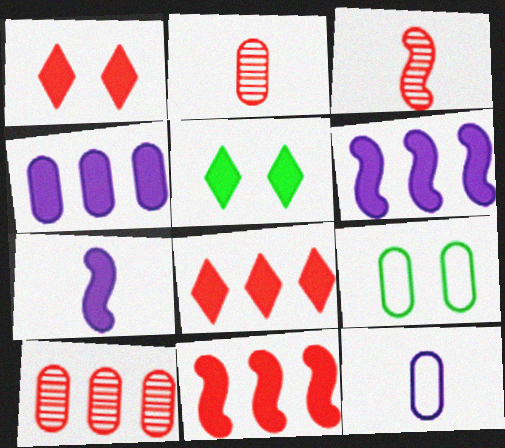[[2, 4, 9]]